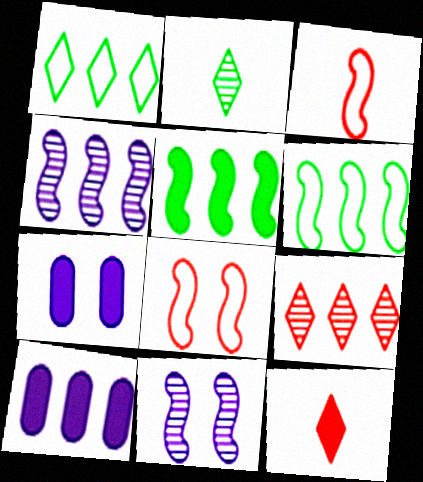[[2, 8, 10], 
[3, 5, 11], 
[5, 7, 12], 
[6, 9, 10]]